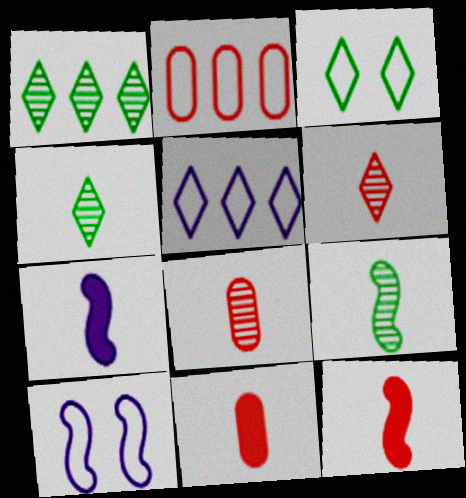[[1, 10, 11]]